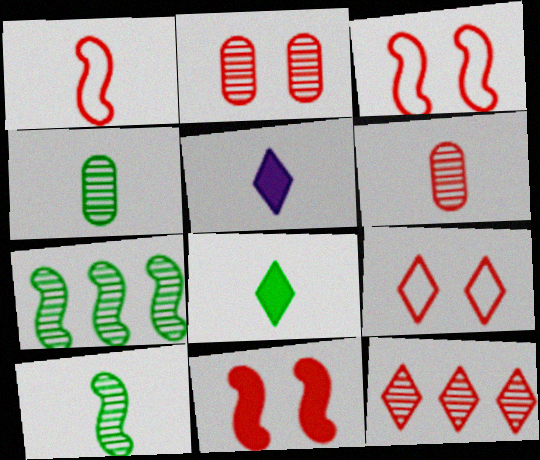[[1, 4, 5], 
[2, 9, 11]]